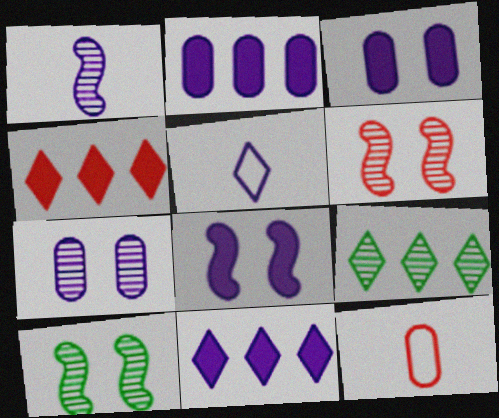[[4, 6, 12], 
[8, 9, 12], 
[10, 11, 12]]